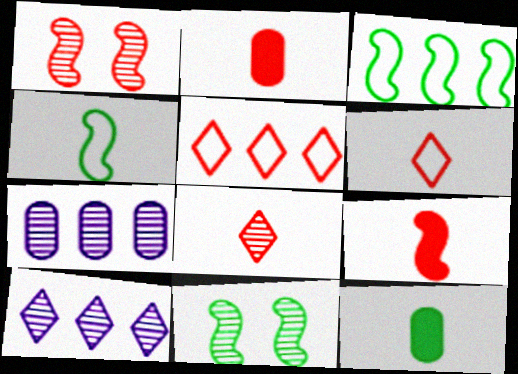[[1, 2, 5], 
[7, 8, 11]]